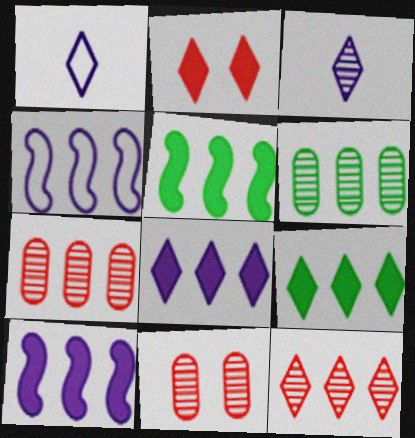[[1, 5, 11], 
[4, 7, 9]]